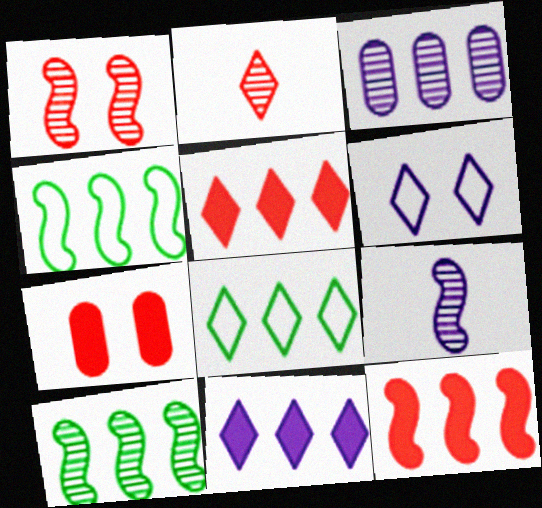[[1, 9, 10], 
[3, 4, 5], 
[3, 8, 12], 
[7, 8, 9]]